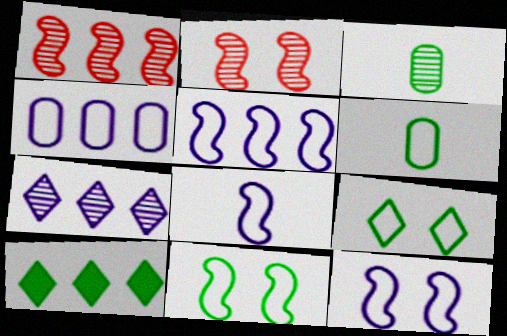[[1, 4, 10], 
[2, 3, 7], 
[3, 10, 11], 
[5, 8, 12]]